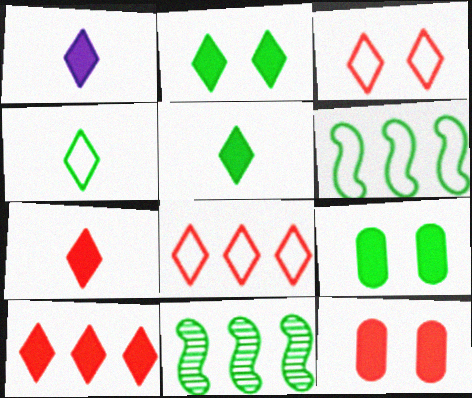[[1, 2, 10], 
[1, 5, 7], 
[4, 9, 11]]